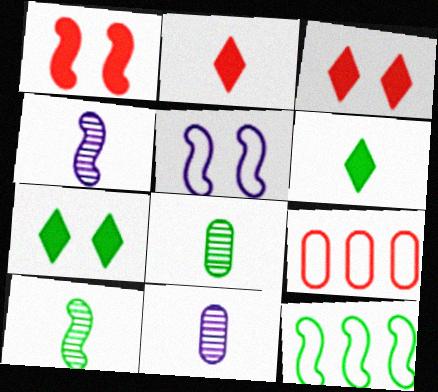[[1, 4, 12], 
[3, 11, 12], 
[4, 7, 9], 
[7, 8, 12]]